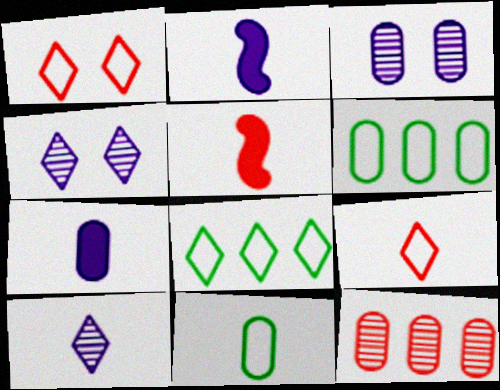[[1, 5, 12], 
[3, 5, 8], 
[4, 5, 6], 
[5, 10, 11]]